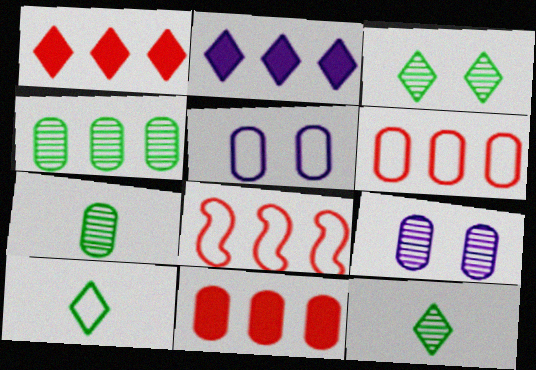[[2, 4, 8], 
[5, 7, 11], 
[5, 8, 10]]